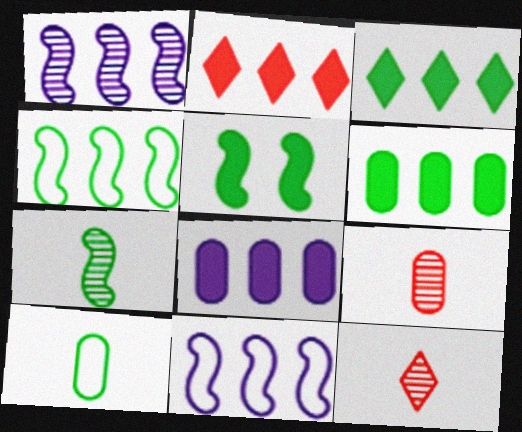[[4, 5, 7]]